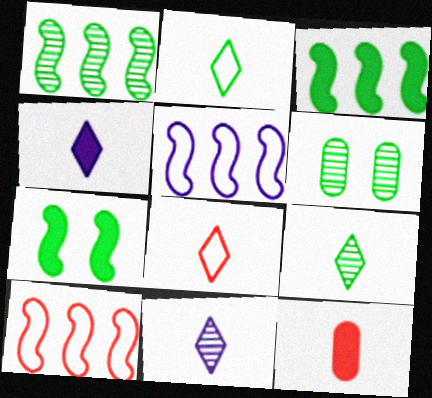[[1, 6, 9], 
[2, 3, 6], 
[4, 6, 10], 
[4, 8, 9]]